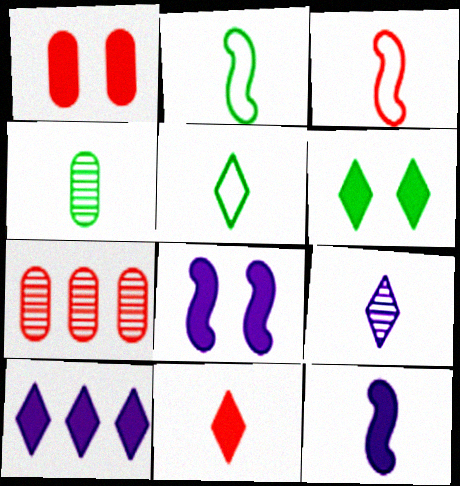[[1, 6, 8], 
[5, 7, 8], 
[5, 9, 11], 
[6, 10, 11]]